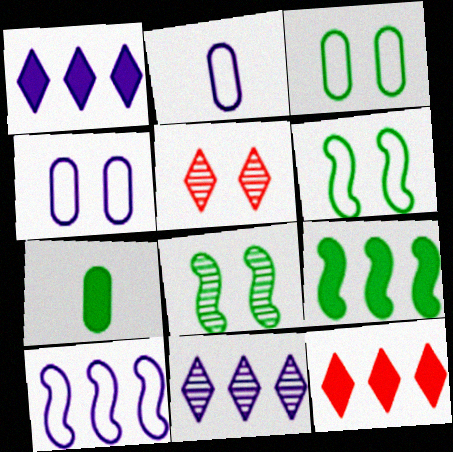[[2, 5, 9], 
[2, 8, 12], 
[5, 7, 10]]